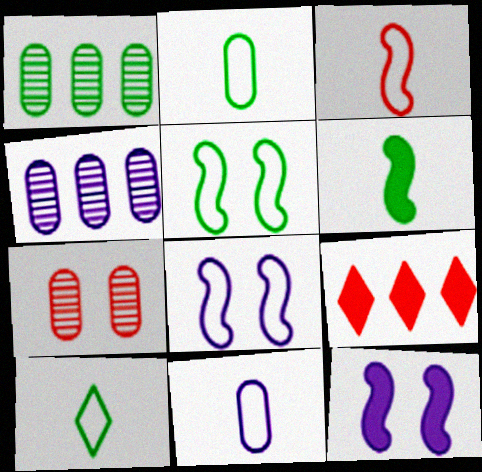[[3, 7, 9], 
[3, 10, 11]]